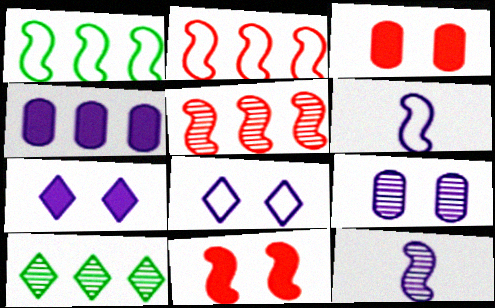[[1, 11, 12], 
[2, 4, 10], 
[3, 6, 10], 
[4, 8, 12]]